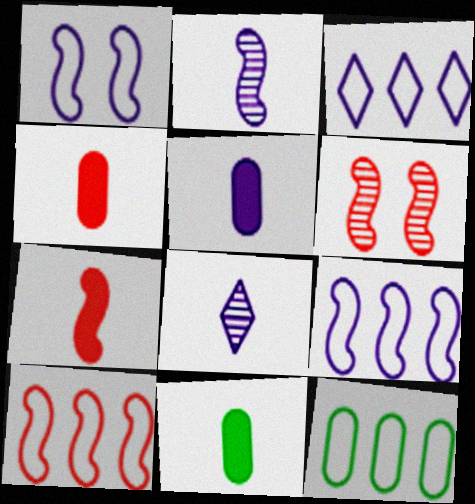[[3, 6, 11], 
[3, 10, 12], 
[4, 5, 11], 
[6, 7, 10]]